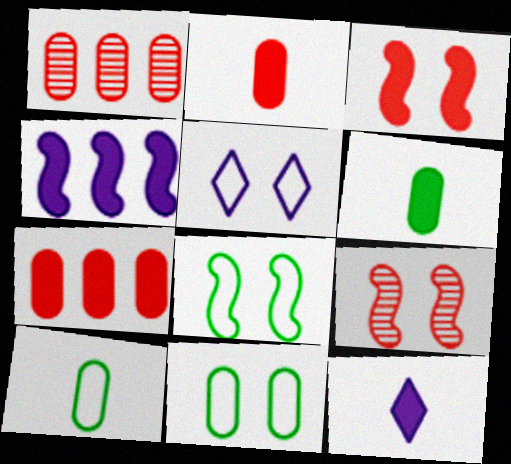[[1, 8, 12]]